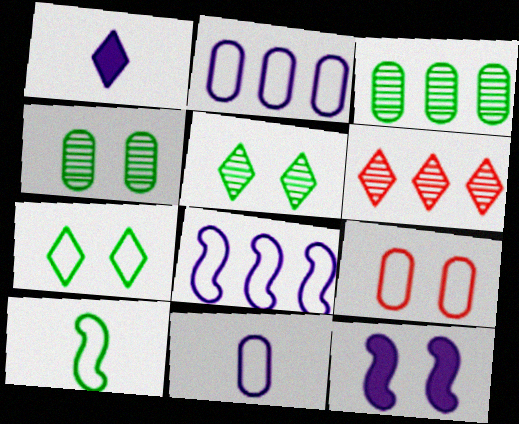[[1, 6, 7], 
[5, 9, 12]]